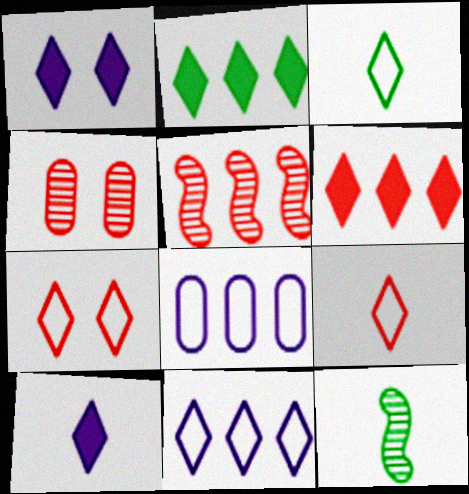[[2, 5, 8], 
[3, 7, 11]]